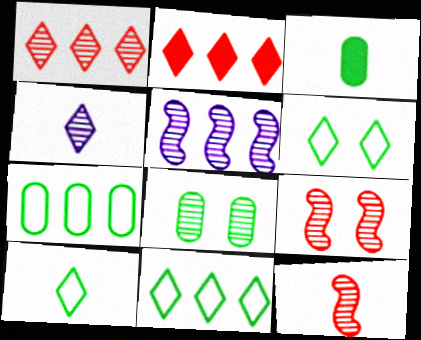[[2, 4, 6], 
[2, 5, 7], 
[3, 7, 8], 
[6, 10, 11]]